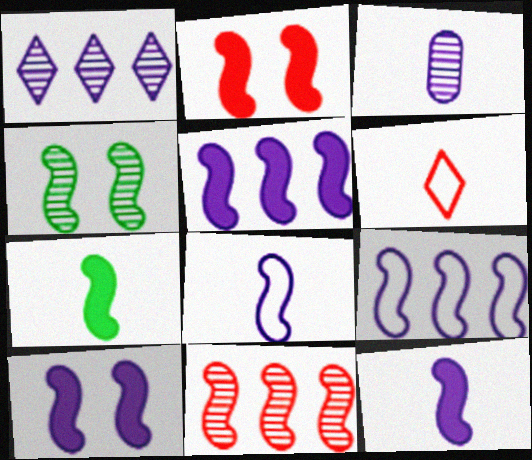[[2, 5, 7], 
[3, 6, 7], 
[5, 10, 12]]